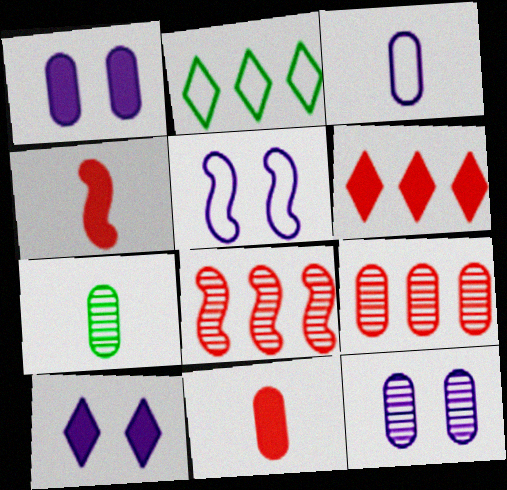[[2, 4, 12], 
[3, 7, 11], 
[5, 6, 7], 
[5, 10, 12], 
[7, 9, 12]]